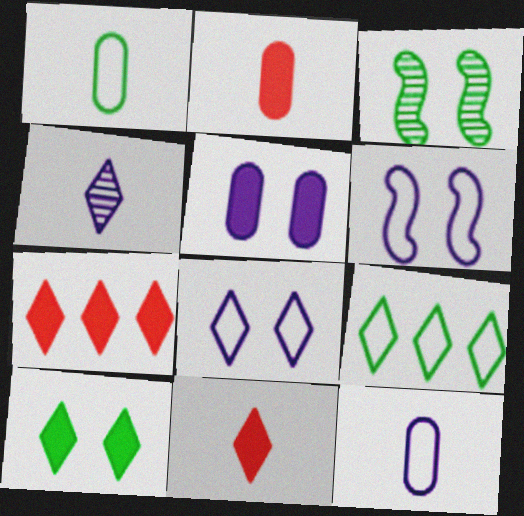[[3, 7, 12]]